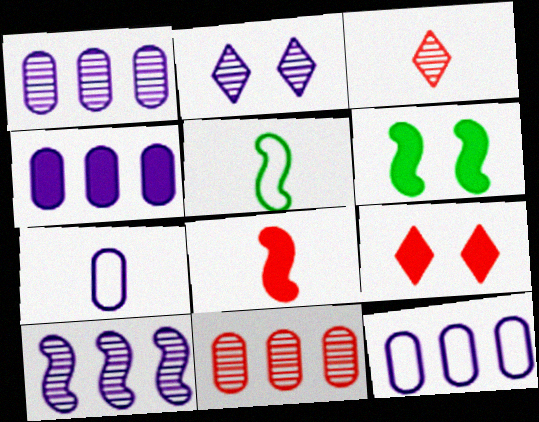[[1, 4, 12], 
[1, 5, 9], 
[3, 6, 12]]